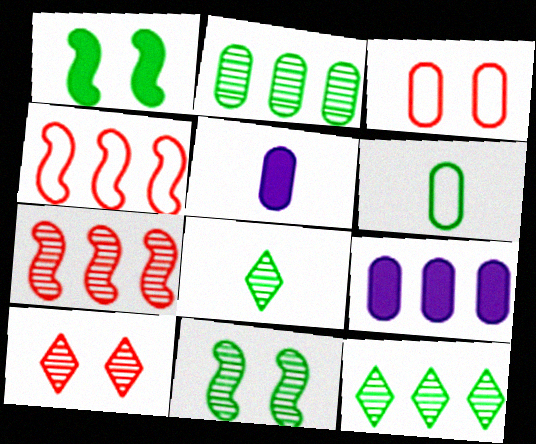[[1, 6, 12], 
[2, 3, 5], 
[2, 8, 11], 
[4, 9, 12]]